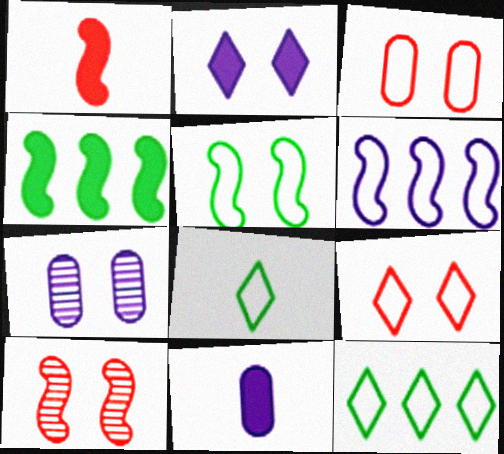[[1, 7, 12], 
[3, 6, 8], 
[10, 11, 12]]